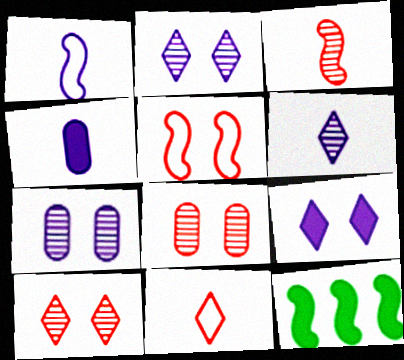[[1, 4, 6], 
[7, 11, 12]]